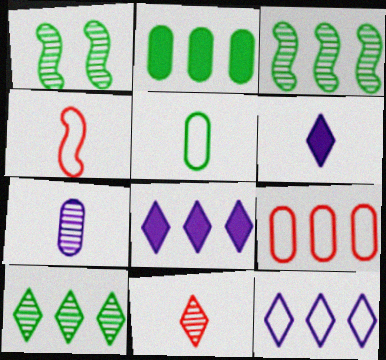[[1, 6, 9], 
[3, 8, 9]]